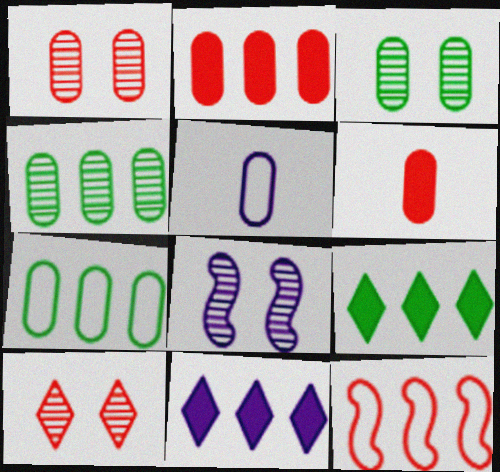[[2, 3, 5], 
[3, 8, 10], 
[4, 11, 12], 
[5, 8, 11], 
[6, 10, 12]]